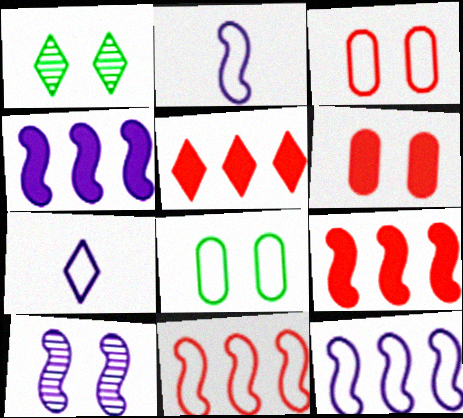[[1, 5, 7], 
[2, 4, 10], 
[7, 8, 11]]